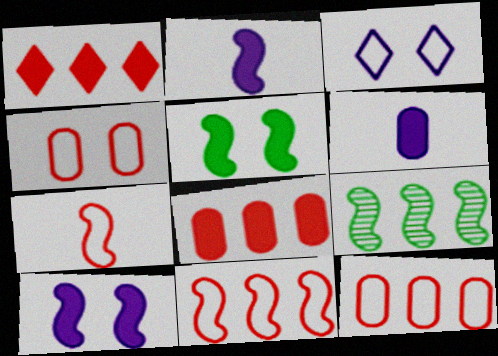[[1, 5, 6], 
[7, 9, 10]]